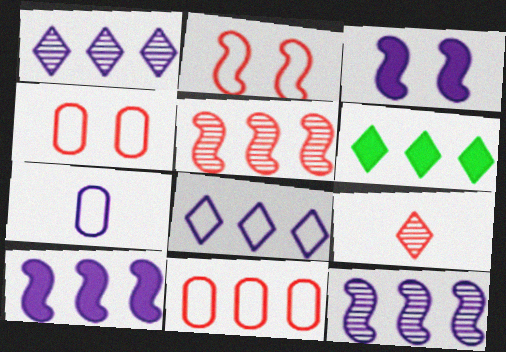[[1, 3, 7], 
[6, 11, 12]]